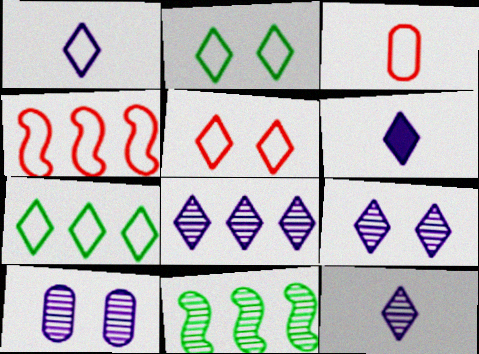[[1, 5, 7], 
[1, 6, 12], 
[3, 4, 5], 
[8, 9, 12]]